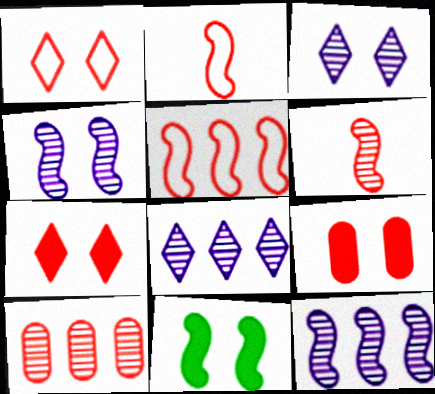[[2, 7, 10], 
[2, 11, 12]]